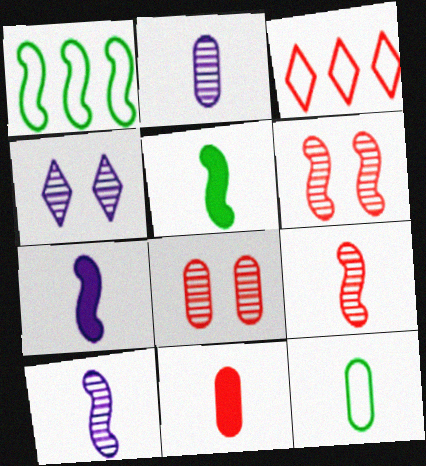[[1, 4, 11], 
[1, 6, 7], 
[2, 11, 12], 
[3, 6, 11]]